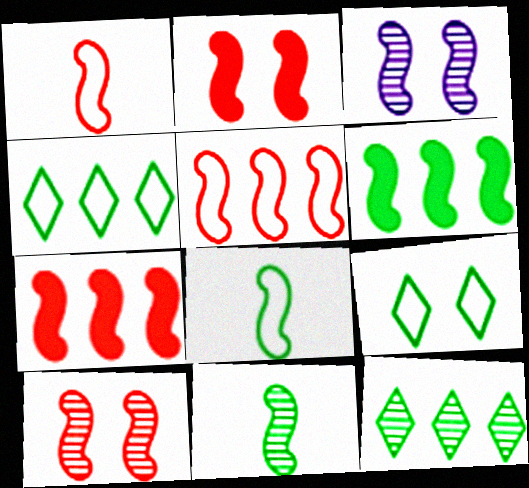[[1, 3, 6], 
[1, 7, 10], 
[3, 7, 8]]